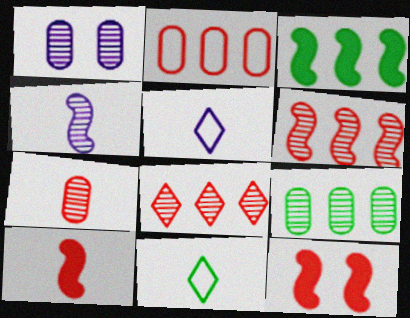[[1, 7, 9], 
[5, 9, 12]]